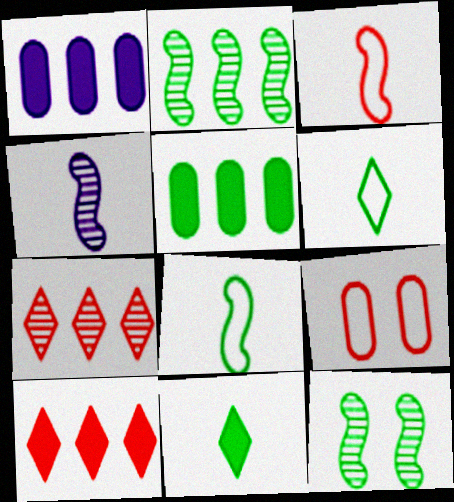[[5, 6, 12]]